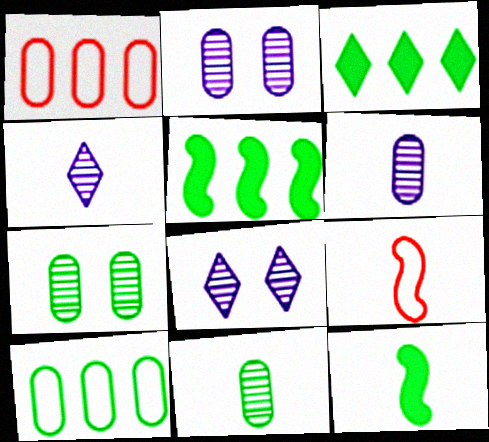[[1, 8, 12], 
[2, 3, 9]]